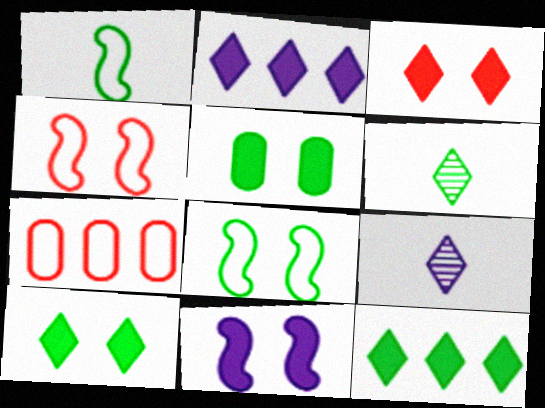[[3, 5, 11], 
[6, 7, 11]]